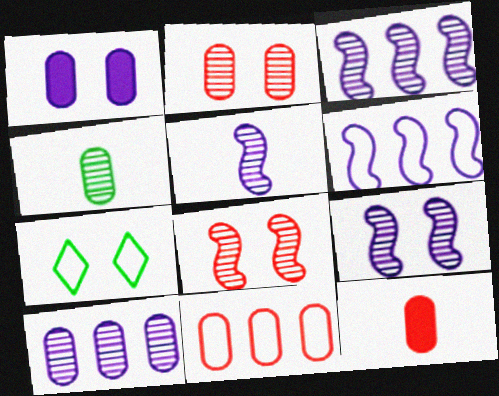[[1, 4, 11], 
[1, 7, 8], 
[2, 4, 10], 
[2, 11, 12], 
[3, 5, 9], 
[3, 7, 12]]